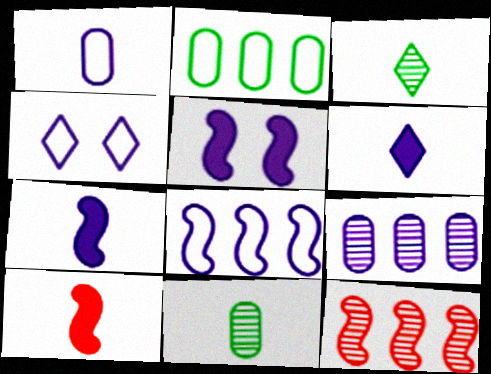[[1, 3, 10], 
[1, 4, 8], 
[4, 7, 9]]